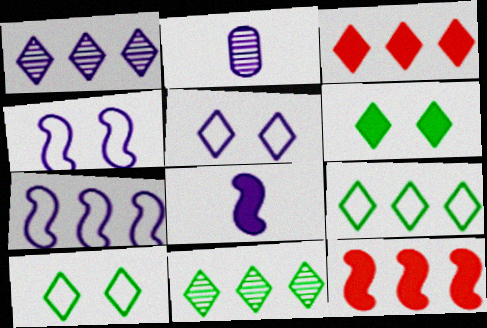[[1, 3, 9], 
[2, 10, 12]]